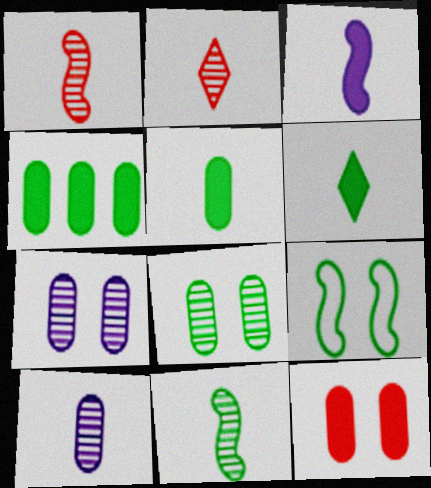[[2, 10, 11]]